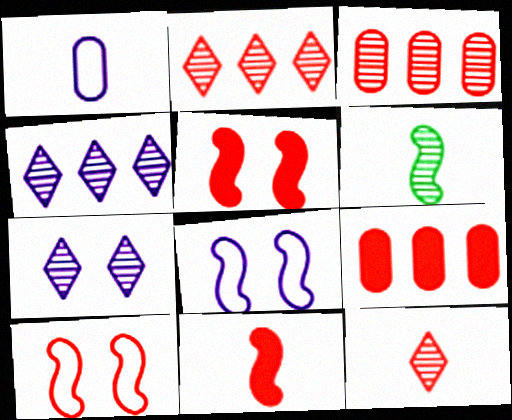[[3, 6, 7], 
[9, 10, 12]]